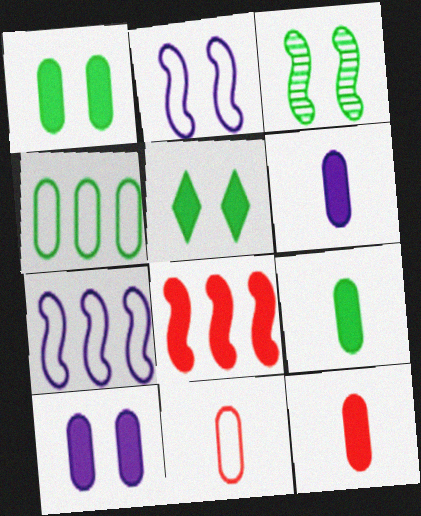[[5, 6, 8], 
[6, 9, 12]]